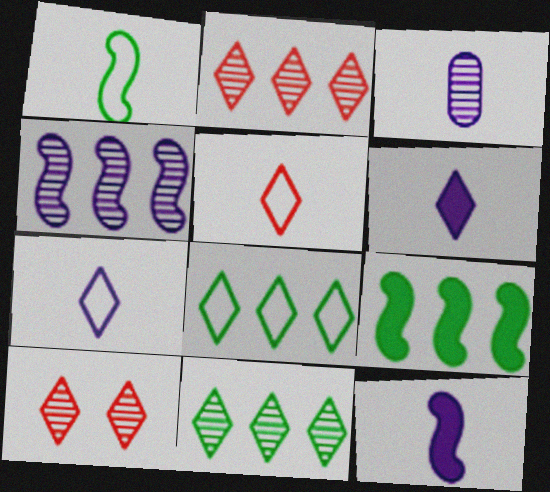[[3, 7, 12], 
[6, 8, 10]]